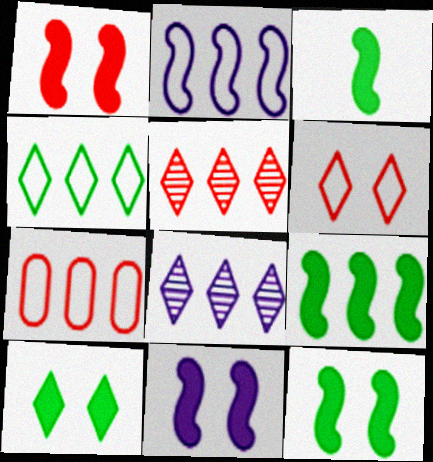[[1, 11, 12], 
[2, 4, 7], 
[3, 9, 12], 
[7, 8, 9]]